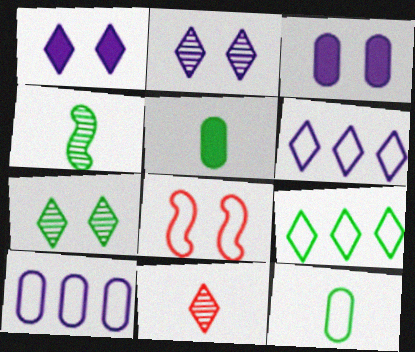[[1, 9, 11], 
[3, 7, 8], 
[6, 8, 12]]